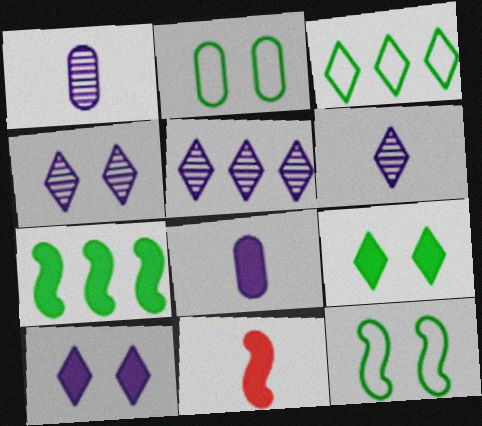[[2, 5, 11], 
[4, 5, 6]]